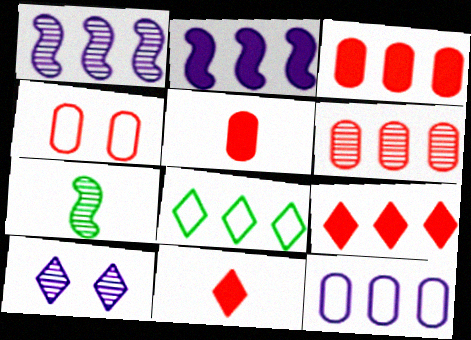[[1, 3, 8], 
[2, 6, 8], 
[4, 5, 6], 
[6, 7, 10], 
[8, 10, 11]]